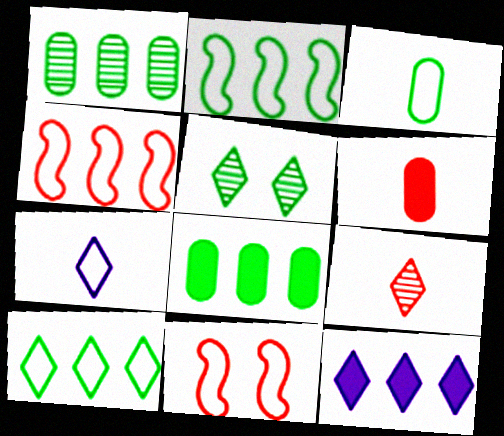[[1, 4, 12]]